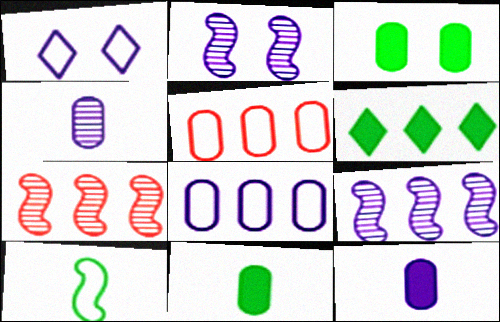[[1, 5, 10], 
[1, 7, 11], 
[1, 9, 12], 
[3, 4, 5], 
[5, 6, 9], 
[6, 7, 8]]